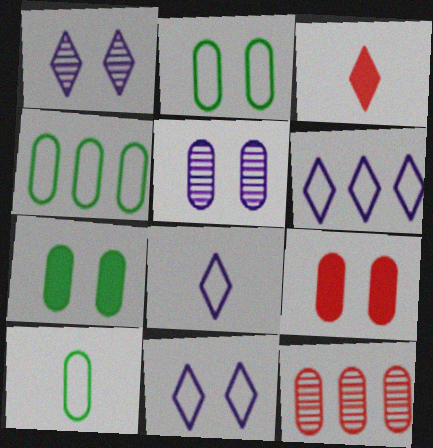[[2, 4, 10], 
[2, 5, 9], 
[6, 8, 11]]